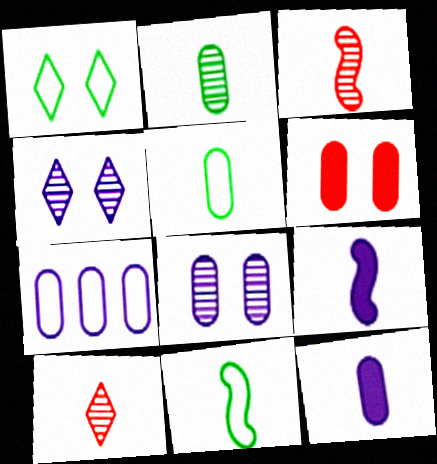[[2, 6, 7], 
[3, 9, 11], 
[4, 7, 9], 
[5, 9, 10], 
[7, 8, 12], 
[10, 11, 12]]